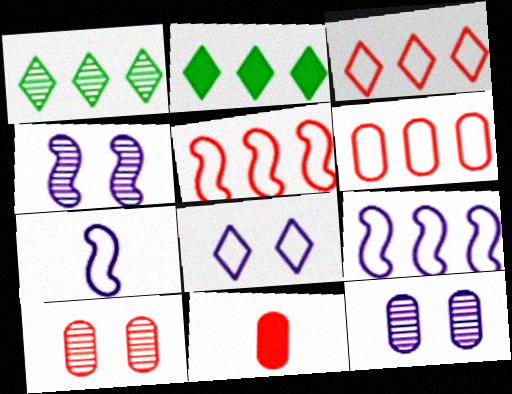[[2, 7, 10], 
[3, 5, 6], 
[6, 10, 11]]